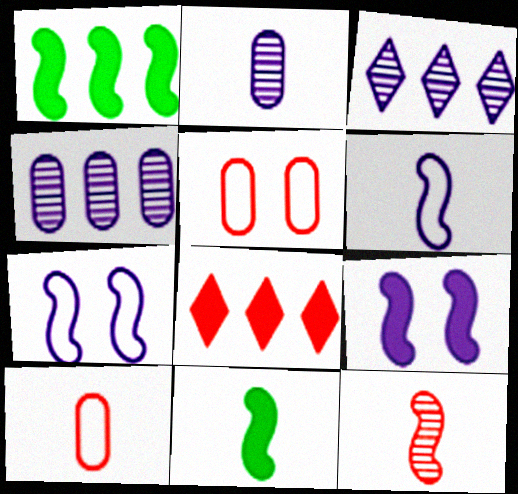[[1, 7, 12], 
[3, 5, 11], 
[5, 8, 12], 
[6, 11, 12]]